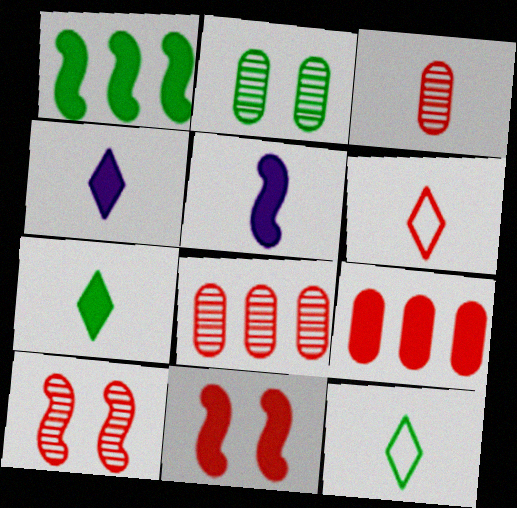[[1, 2, 12], 
[1, 5, 11], 
[3, 5, 12], 
[6, 8, 11], 
[6, 9, 10]]